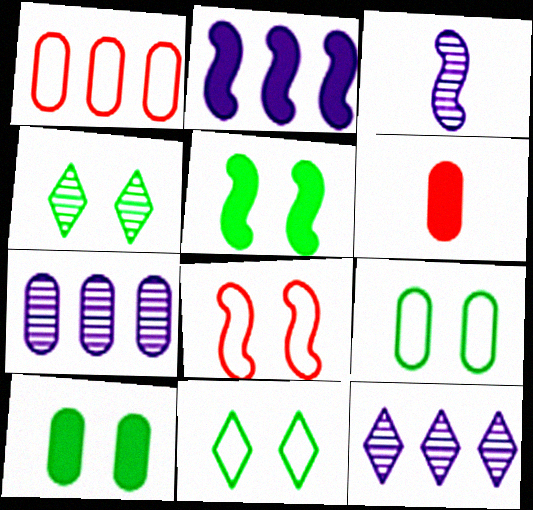[[4, 5, 9], 
[6, 7, 9]]